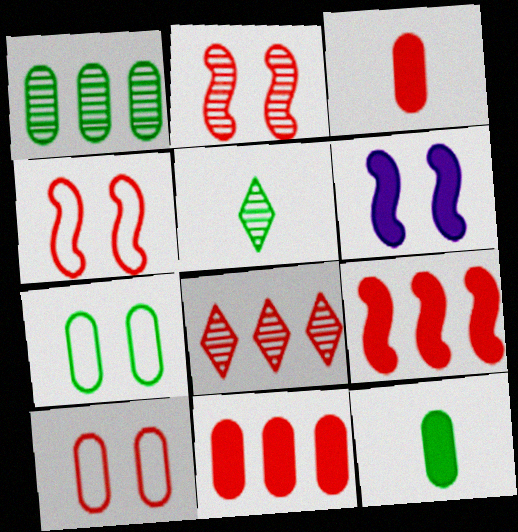[[1, 7, 12], 
[3, 4, 8]]